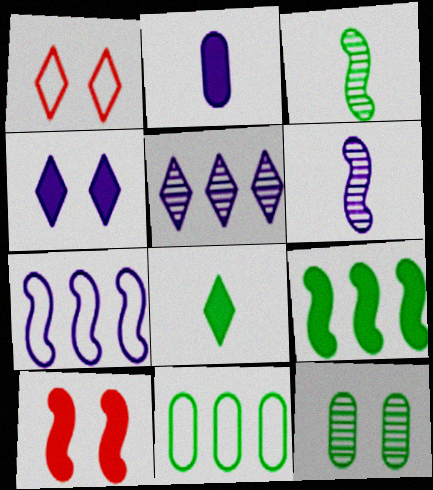[[1, 5, 8], 
[3, 7, 10]]